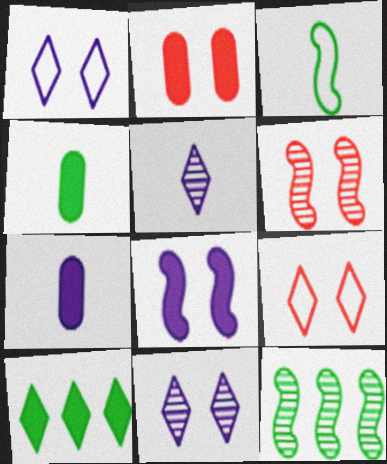[[2, 6, 9], 
[5, 9, 10], 
[7, 9, 12]]